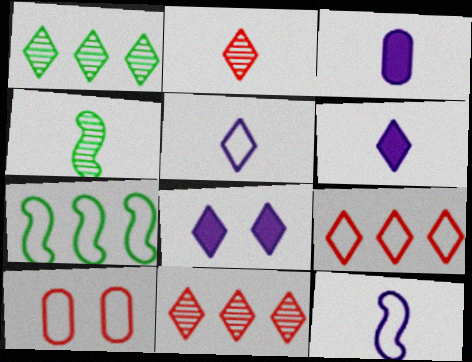[[5, 7, 10]]